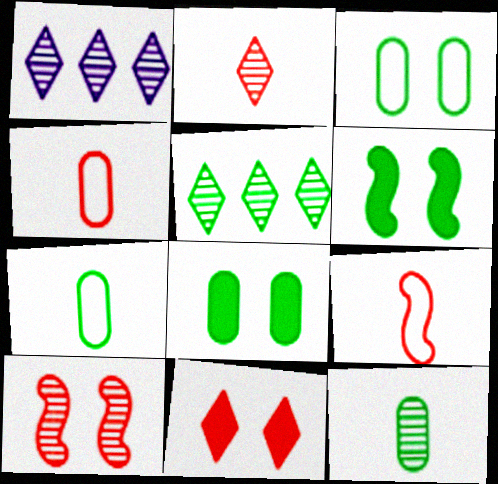[[1, 4, 6], 
[1, 8, 9], 
[1, 10, 12], 
[5, 6, 7]]